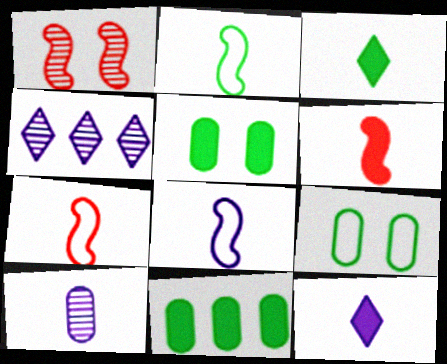[[2, 7, 8], 
[3, 7, 10], 
[4, 5, 7], 
[4, 6, 9], 
[8, 10, 12]]